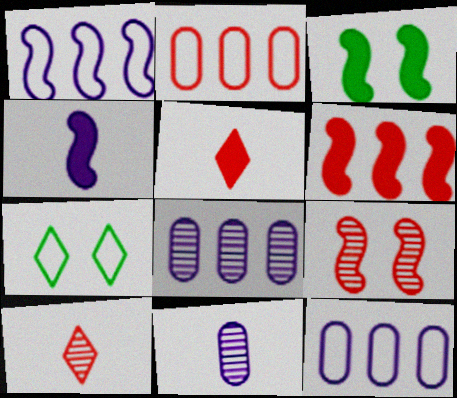[[2, 5, 9], 
[3, 4, 6], 
[3, 10, 12], 
[6, 7, 11]]